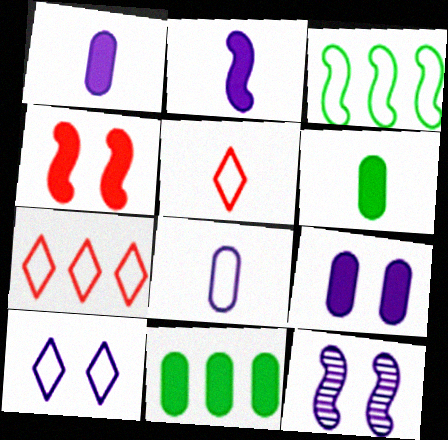[[5, 11, 12], 
[6, 7, 12], 
[9, 10, 12]]